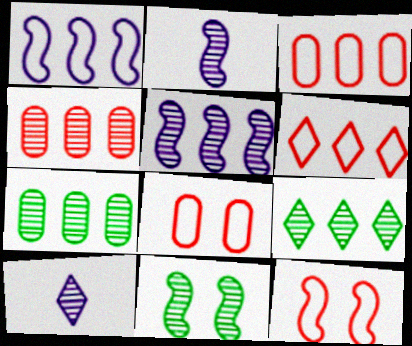[[4, 5, 9], 
[4, 10, 11]]